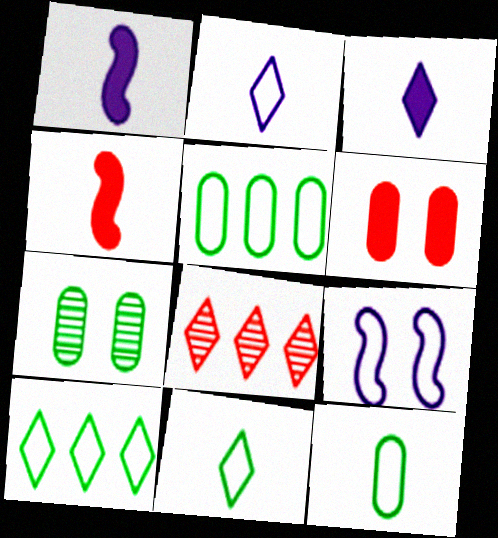[]